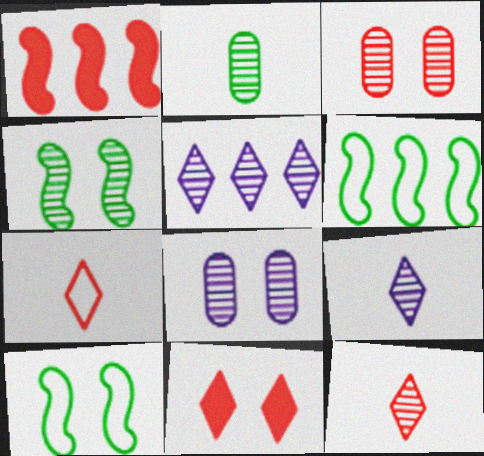[[1, 3, 7], 
[8, 10, 11]]